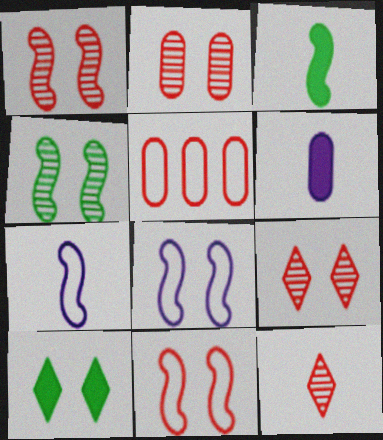[[1, 2, 9], 
[2, 8, 10]]